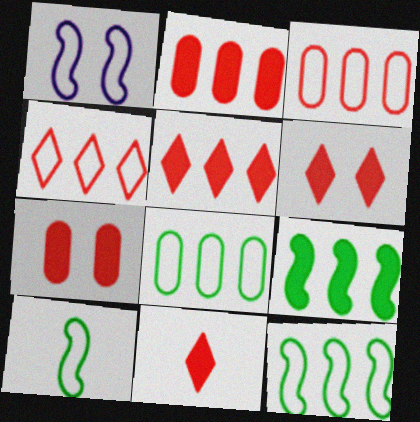[[5, 6, 11]]